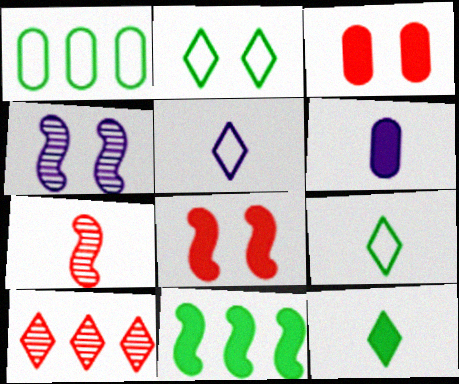[[2, 3, 4], 
[6, 7, 9]]